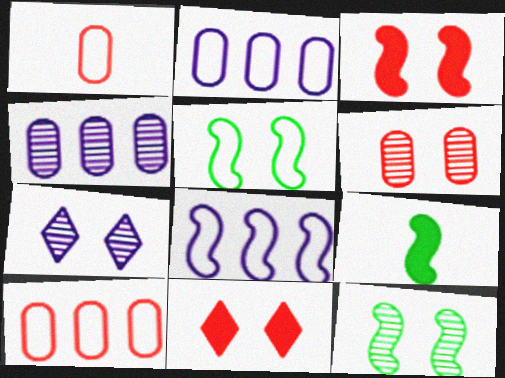[[6, 7, 12], 
[7, 9, 10]]